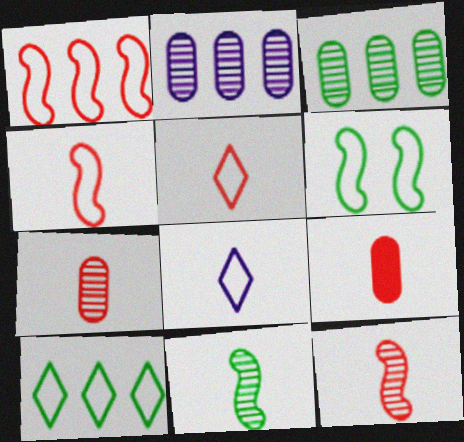[[5, 9, 12], 
[8, 9, 11]]